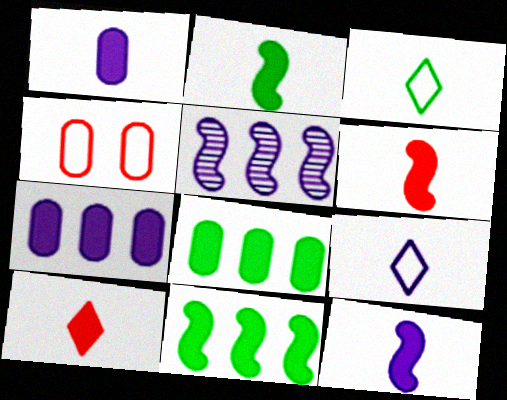[[1, 2, 10], 
[2, 6, 12]]